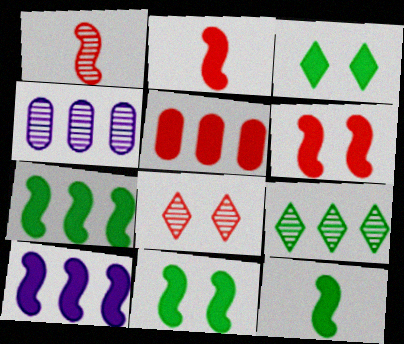[[2, 10, 11], 
[6, 10, 12], 
[7, 11, 12]]